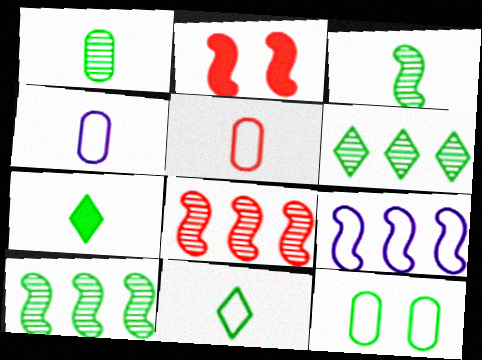[[2, 3, 9], 
[2, 4, 6], 
[7, 10, 12]]